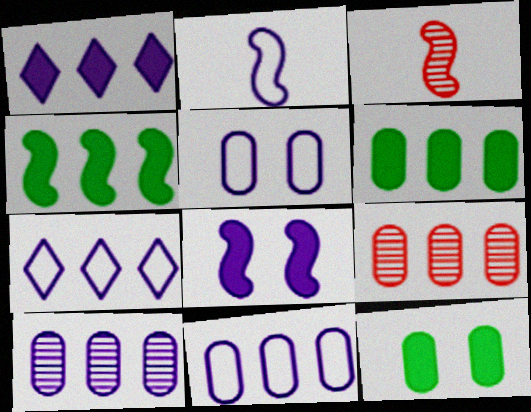[[2, 5, 7], 
[3, 7, 12], 
[4, 7, 9], 
[6, 9, 11]]